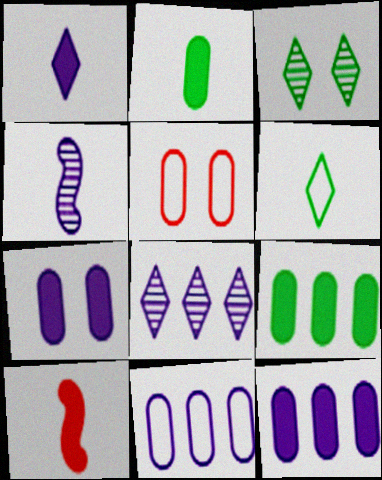[[1, 2, 10], 
[3, 10, 11]]